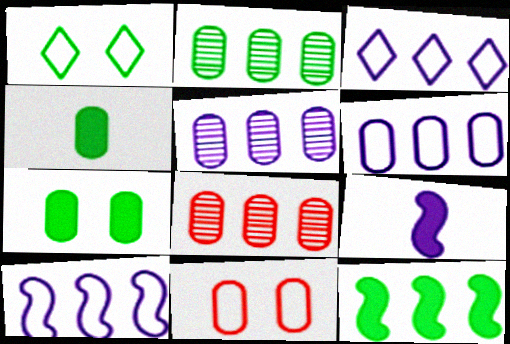[[1, 8, 9], 
[2, 5, 8], 
[3, 6, 10], 
[3, 8, 12], 
[4, 5, 11]]